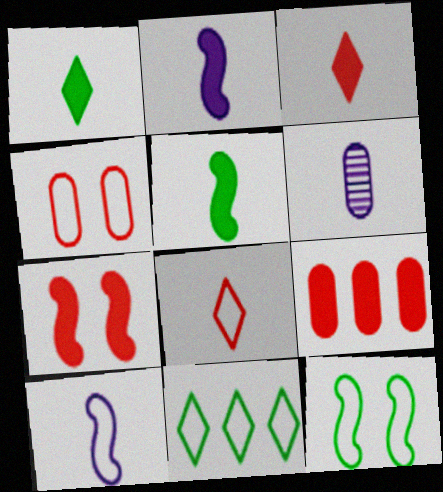[[3, 7, 9], 
[4, 10, 11], 
[5, 6, 8], 
[6, 7, 11]]